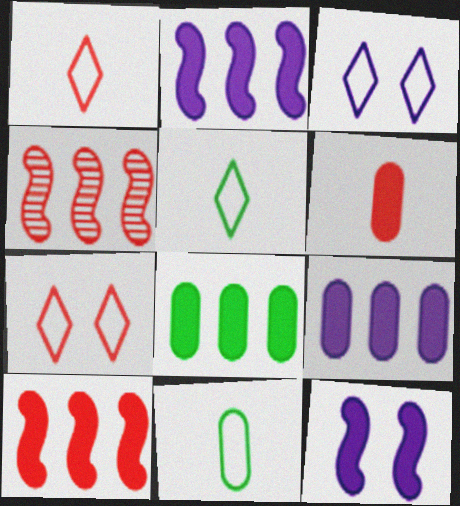[[4, 6, 7]]